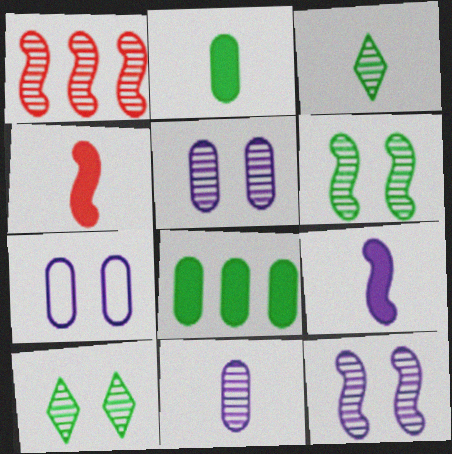[[1, 3, 5], 
[1, 10, 11]]